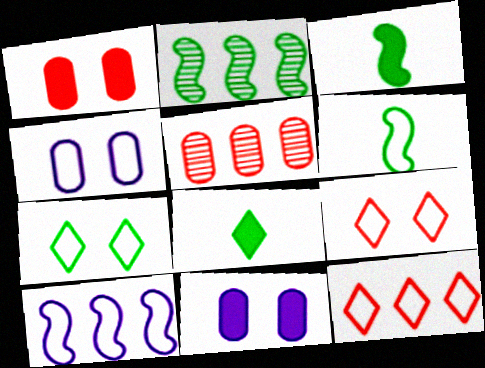[[4, 6, 12]]